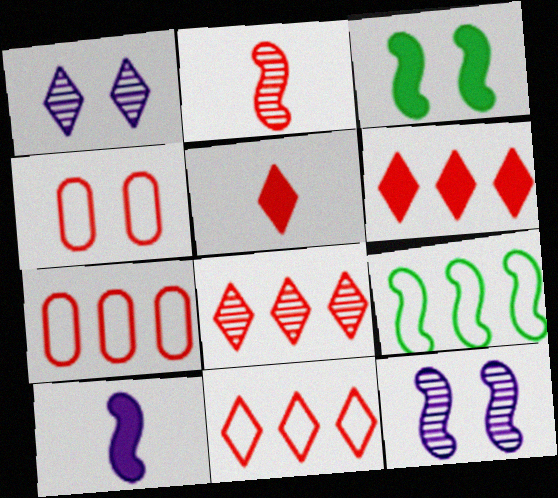[[1, 3, 4], 
[2, 4, 6], 
[6, 8, 11]]